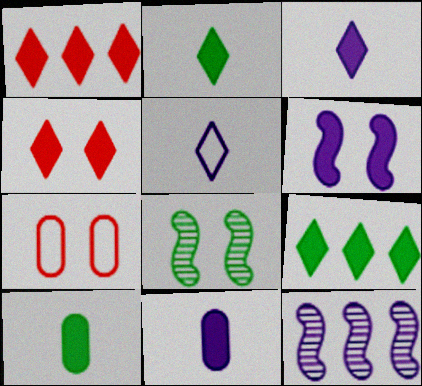[[1, 6, 10], 
[2, 7, 12], 
[3, 4, 9]]